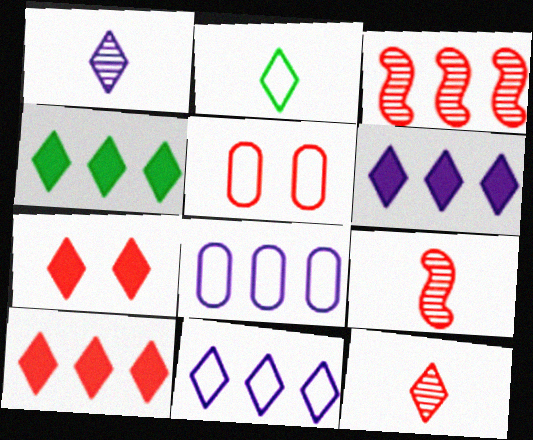[[3, 4, 8], 
[4, 6, 10], 
[5, 9, 10]]